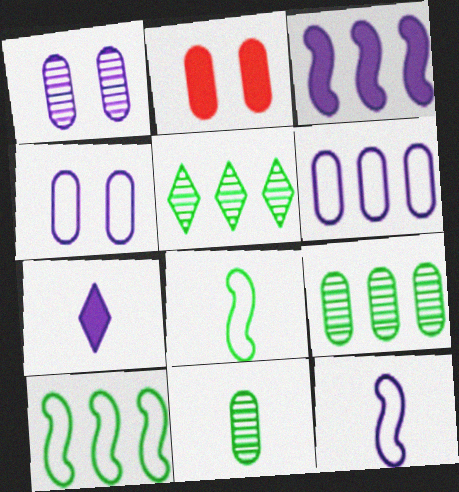[[2, 5, 12], 
[2, 6, 11]]